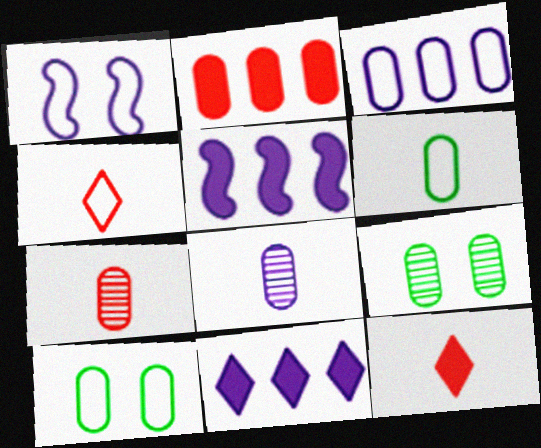[[1, 8, 11], 
[2, 8, 10], 
[4, 5, 9]]